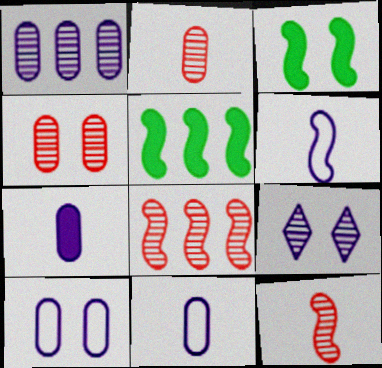[[1, 7, 10], 
[3, 6, 8]]